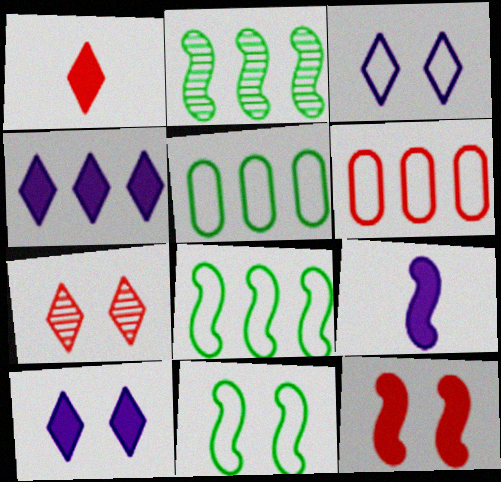[[2, 4, 6], 
[5, 7, 9]]